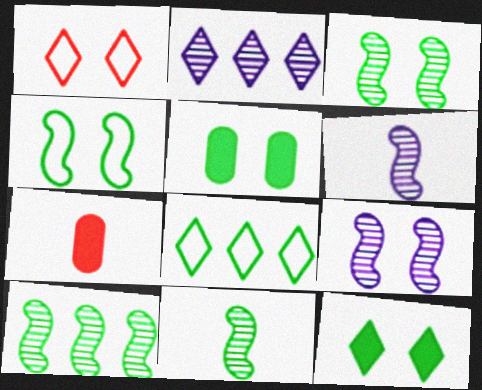[[1, 5, 9], 
[2, 4, 7], 
[3, 10, 11], 
[5, 8, 11], 
[7, 8, 9]]